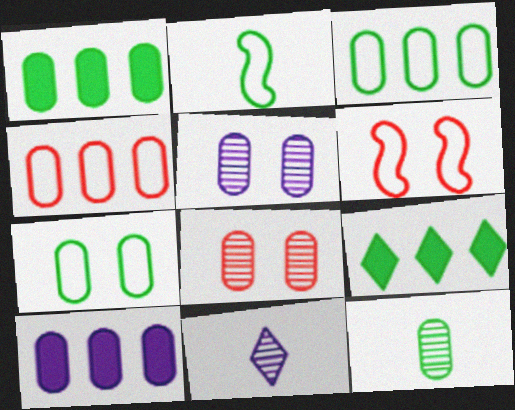[[1, 6, 11], 
[1, 7, 12]]